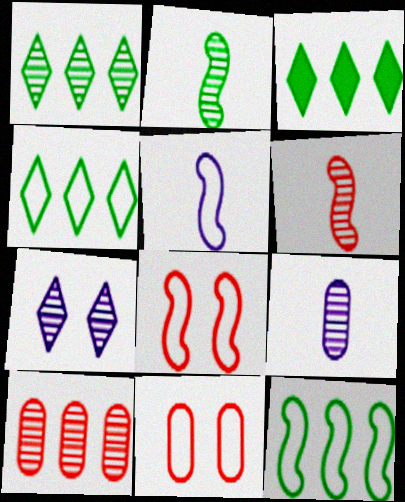[[1, 3, 4], 
[2, 7, 10], 
[3, 8, 9], 
[4, 5, 11], 
[5, 8, 12]]